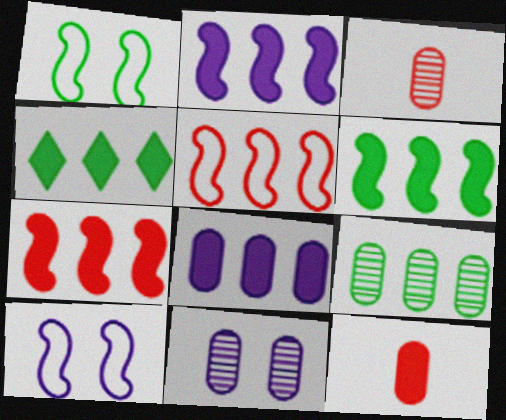[[2, 6, 7], 
[3, 4, 10], 
[3, 9, 11], 
[4, 7, 8]]